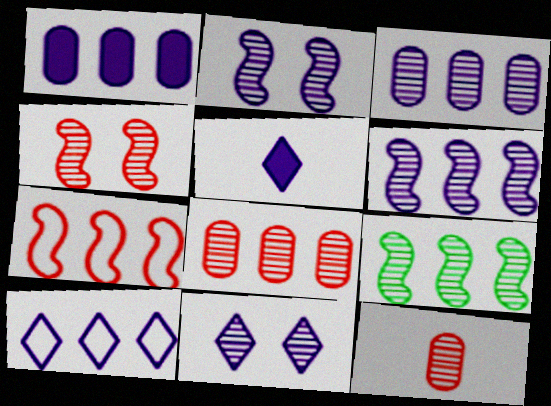[[1, 6, 10], 
[5, 10, 11], 
[9, 11, 12]]